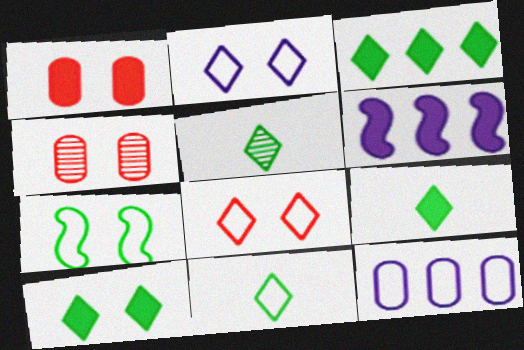[[1, 6, 9], 
[3, 9, 10], 
[4, 6, 11], 
[5, 9, 11]]